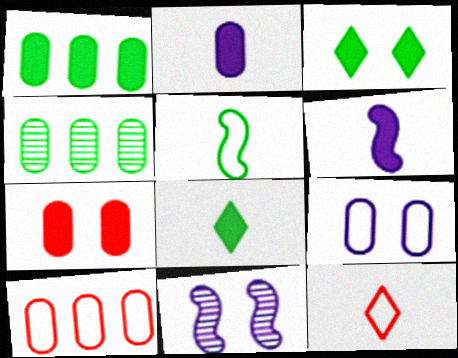[[1, 2, 7], 
[1, 11, 12], 
[3, 4, 5], 
[8, 10, 11]]